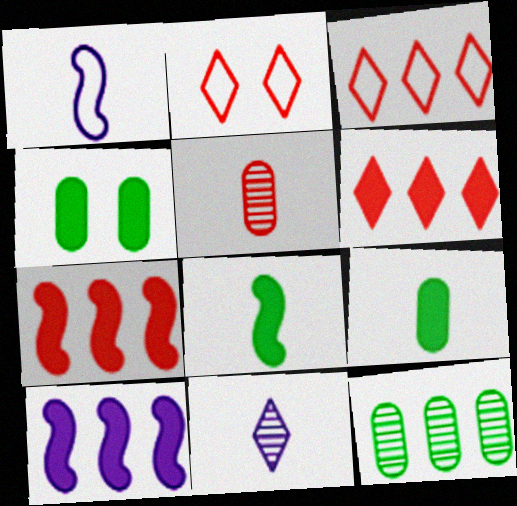[[2, 5, 7], 
[3, 10, 12]]